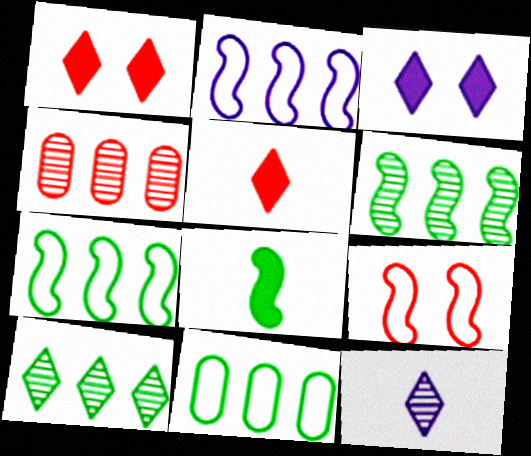[[4, 5, 9]]